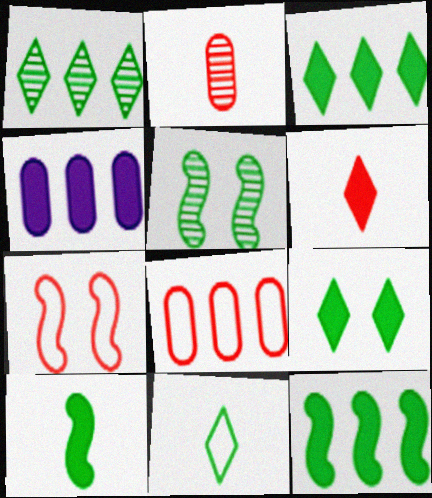[[1, 9, 11]]